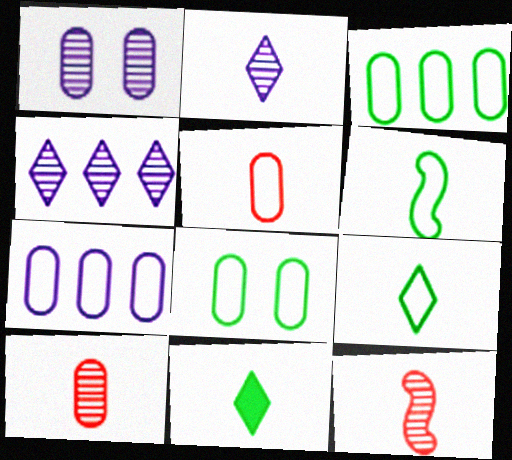[[5, 7, 8]]